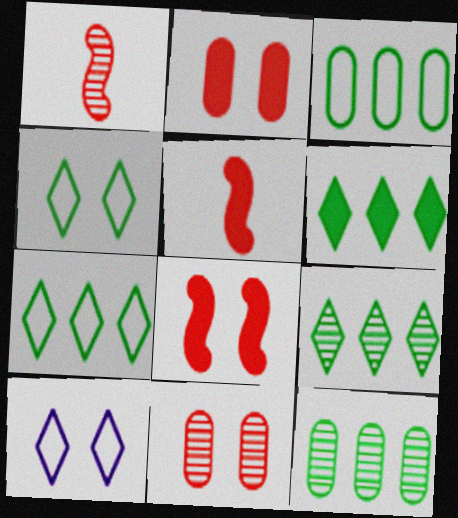[[5, 10, 12], 
[6, 7, 9]]